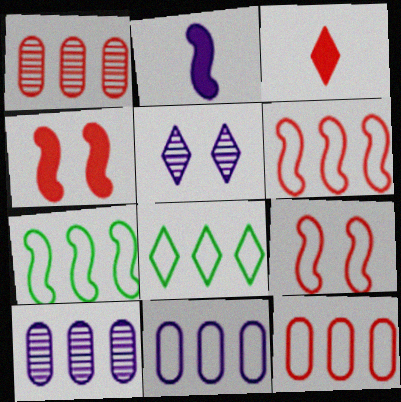[[1, 3, 9], 
[2, 5, 11], 
[3, 5, 8], 
[6, 8, 11]]